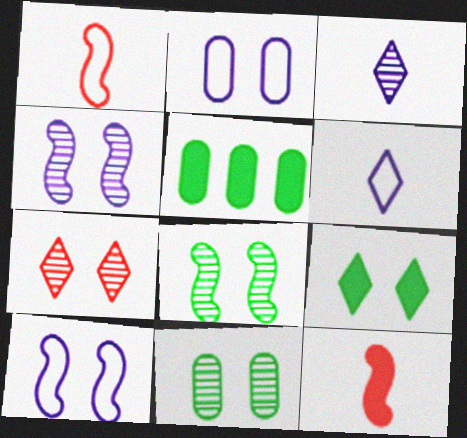[[4, 7, 11]]